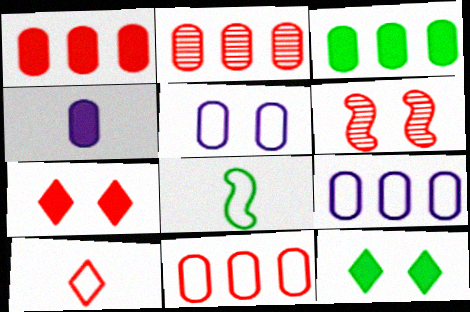[[1, 2, 11], 
[1, 6, 10], 
[2, 3, 9], 
[5, 6, 12]]